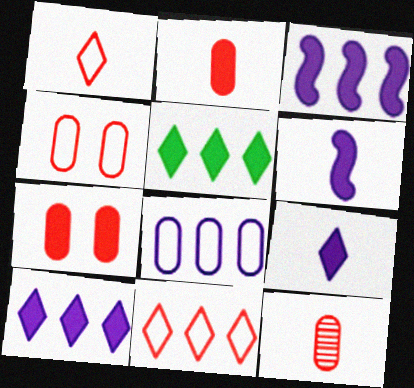[[5, 6, 7]]